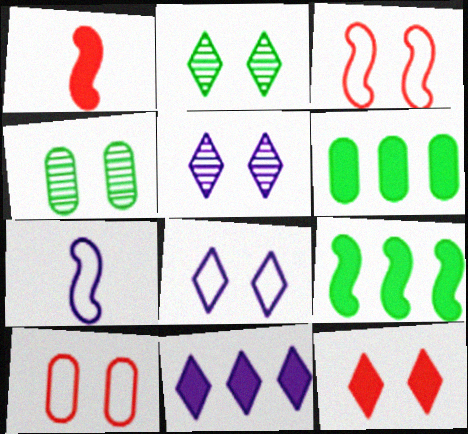[[2, 8, 12]]